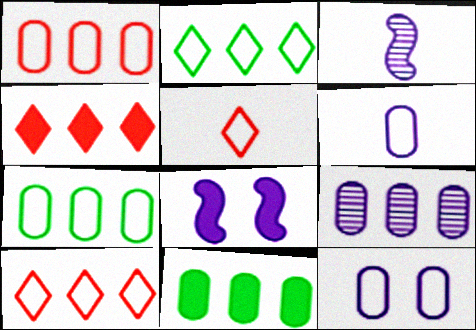[[1, 9, 11]]